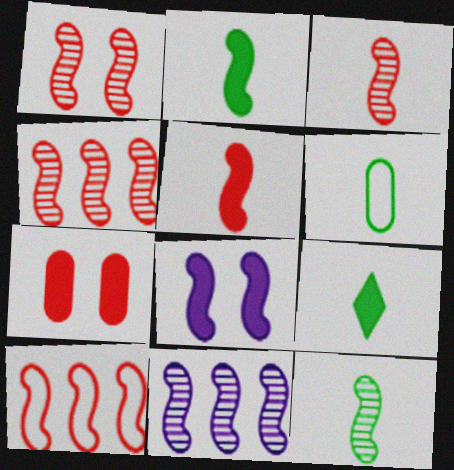[[1, 3, 4], 
[1, 5, 10], 
[1, 11, 12], 
[6, 9, 12], 
[8, 10, 12]]